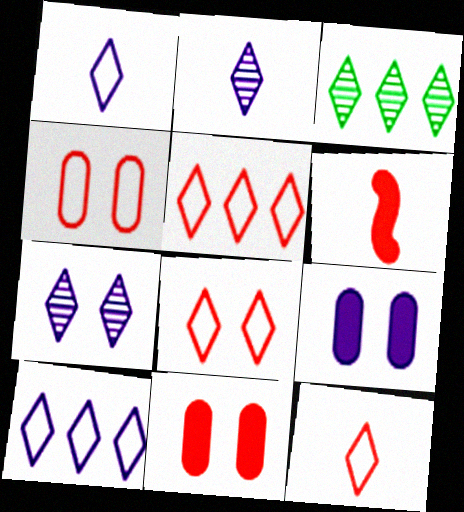[[5, 8, 12]]